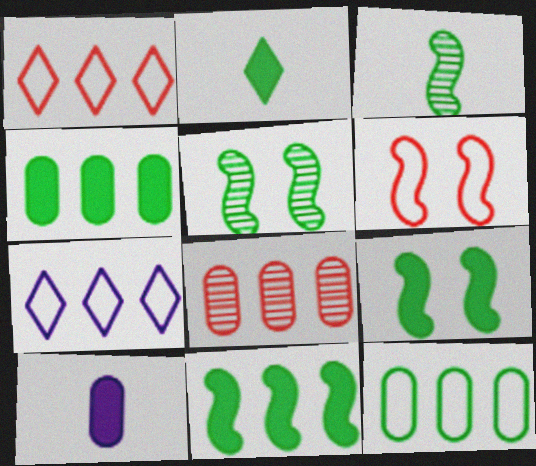[[1, 5, 10], 
[2, 4, 9], 
[2, 5, 12], 
[7, 8, 11]]